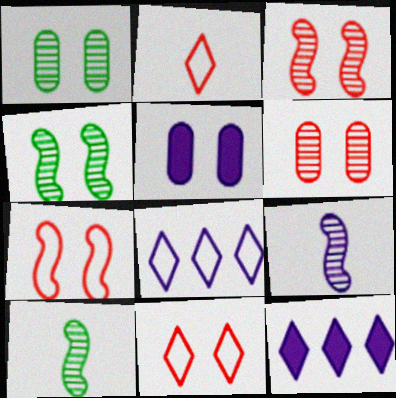[[4, 5, 11], 
[5, 8, 9]]